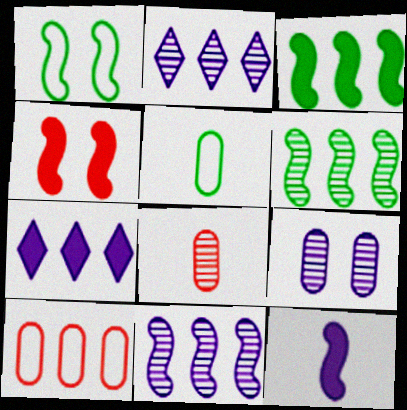[[1, 7, 8], 
[2, 3, 10], 
[2, 4, 5], 
[3, 4, 12], 
[6, 7, 10]]